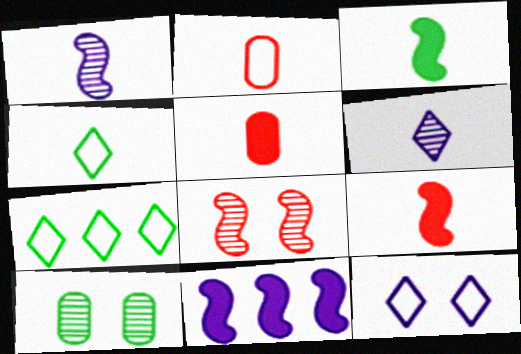[[1, 4, 5], 
[2, 3, 6], 
[3, 7, 10]]